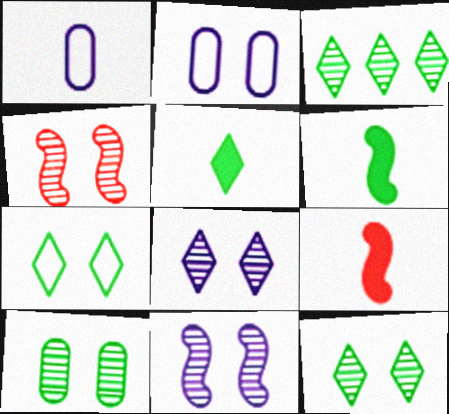[[2, 3, 9], 
[3, 5, 7], 
[4, 8, 10]]